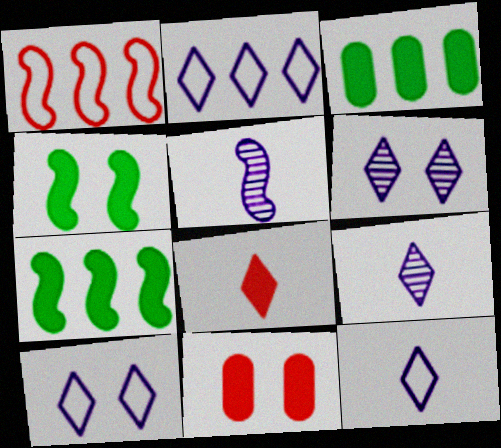[[1, 4, 5], 
[2, 10, 12]]